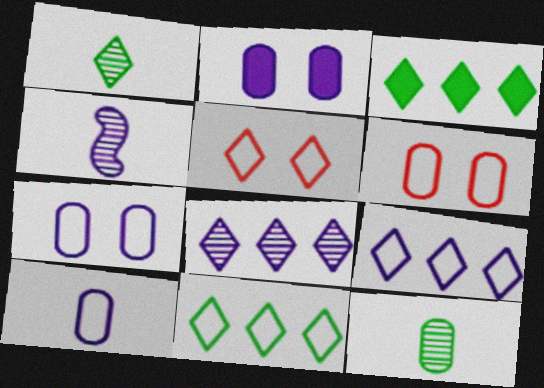[[2, 4, 9], 
[3, 4, 6]]